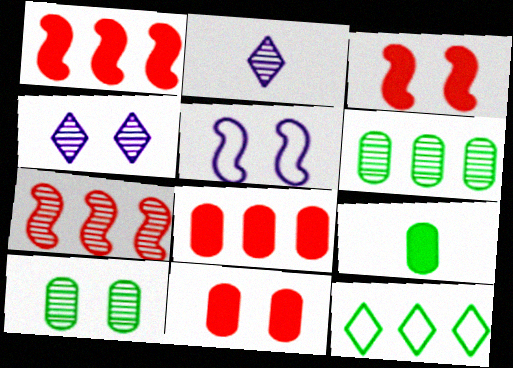[[2, 7, 10]]